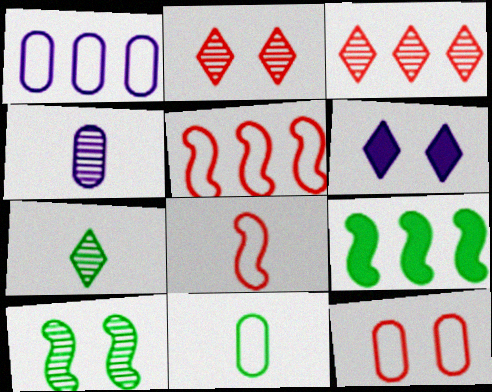[[1, 3, 9], 
[1, 11, 12], 
[3, 4, 10], 
[6, 10, 12]]